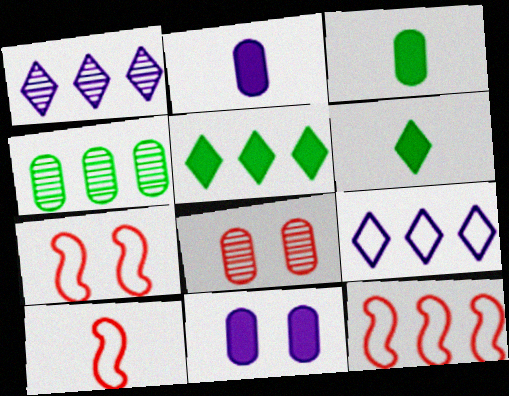[[1, 3, 7], 
[7, 10, 12]]